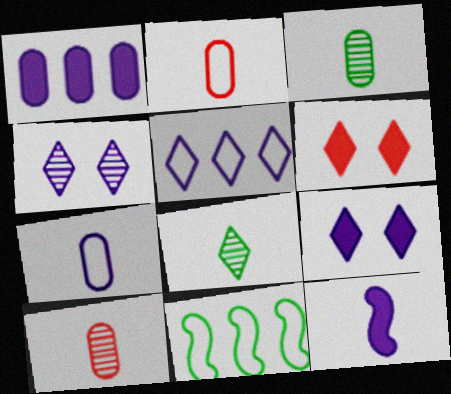[[1, 9, 12], 
[2, 8, 12], 
[5, 6, 8], 
[9, 10, 11]]